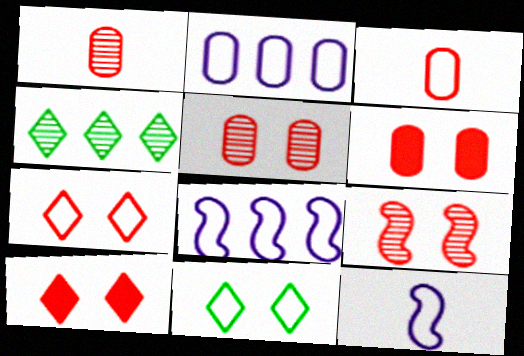[[3, 8, 11], 
[4, 6, 12], 
[6, 7, 9]]